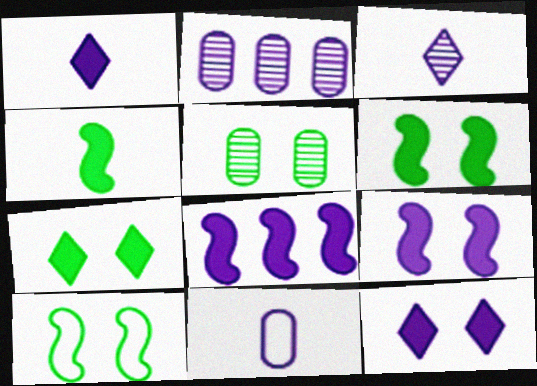[[5, 7, 10]]